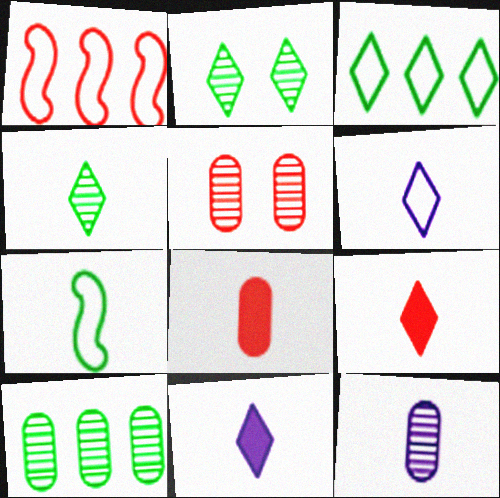[[1, 5, 9], 
[4, 6, 9], 
[5, 10, 12], 
[7, 9, 12]]